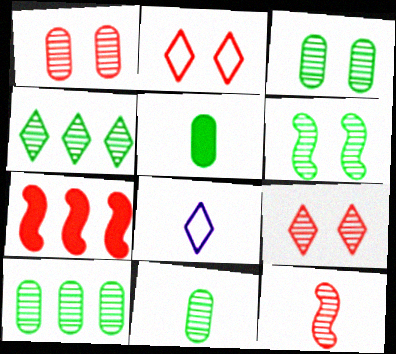[[3, 7, 8], 
[3, 10, 11], 
[4, 6, 11], 
[5, 8, 12]]